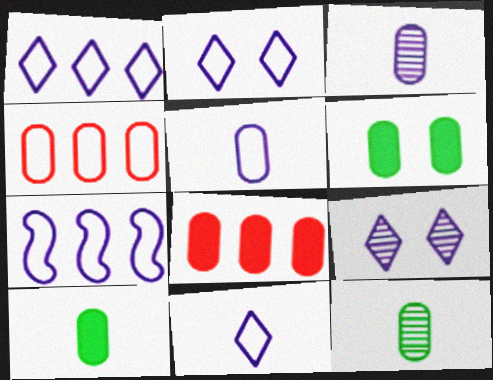[[1, 2, 11], 
[2, 5, 7], 
[3, 4, 6]]